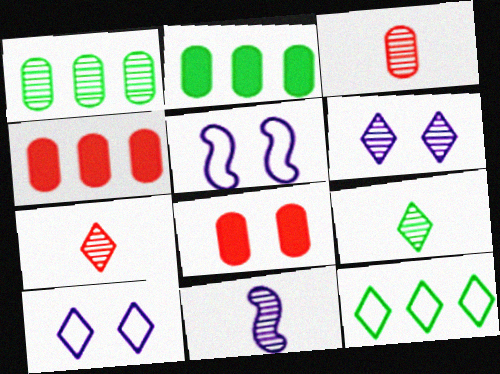[[2, 5, 7], 
[3, 9, 11], 
[4, 5, 9], 
[8, 11, 12]]